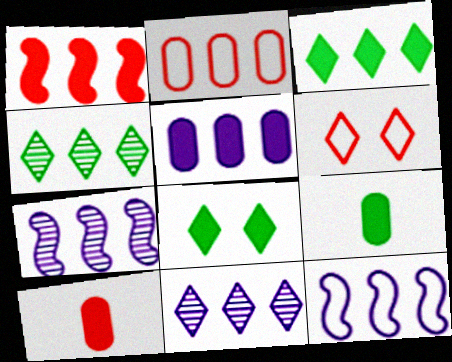[[1, 3, 5], 
[2, 3, 7], 
[5, 11, 12], 
[6, 7, 9]]